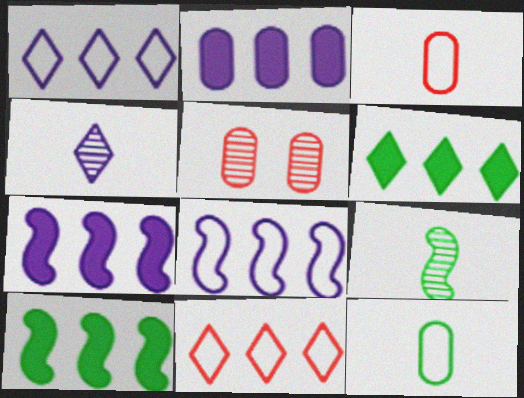[[2, 5, 12]]